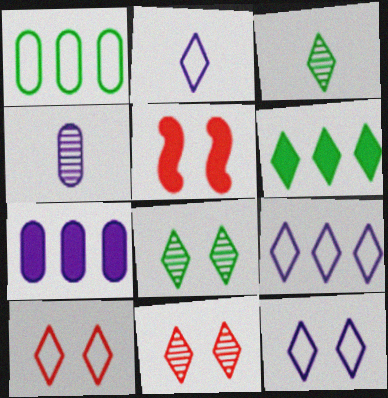[[2, 6, 11], 
[2, 9, 12]]